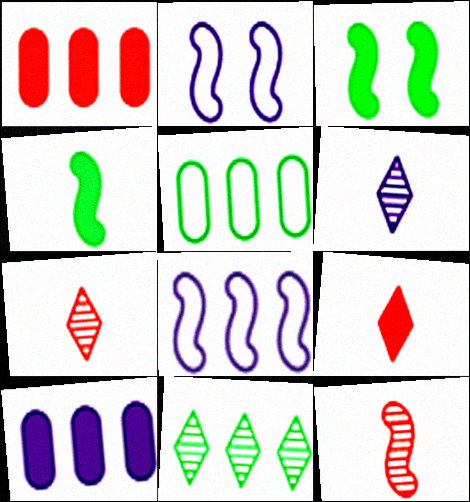[[1, 8, 11], 
[2, 6, 10], 
[3, 8, 12], 
[3, 9, 10]]